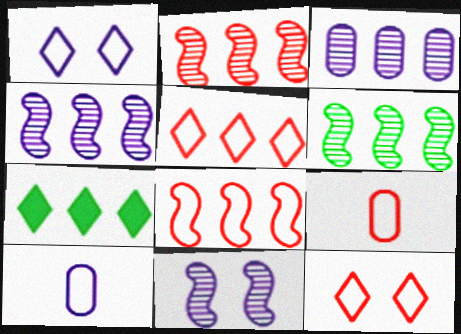[[2, 4, 6], 
[3, 7, 8], 
[7, 9, 11], 
[8, 9, 12]]